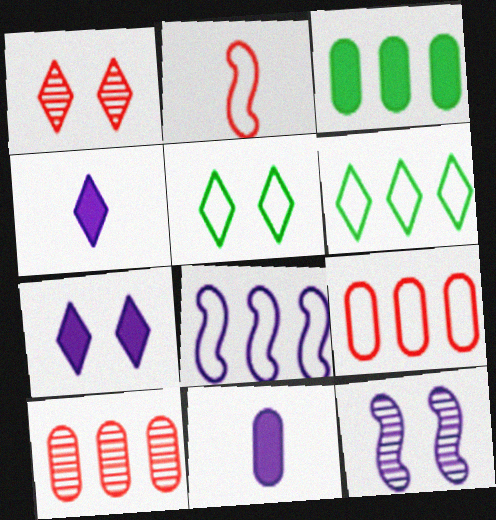[[1, 4, 6], 
[1, 5, 7], 
[6, 8, 9]]